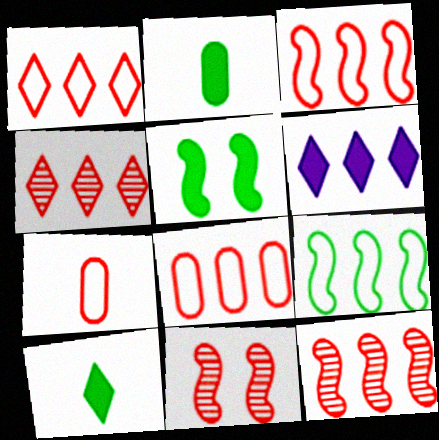[[1, 3, 8]]